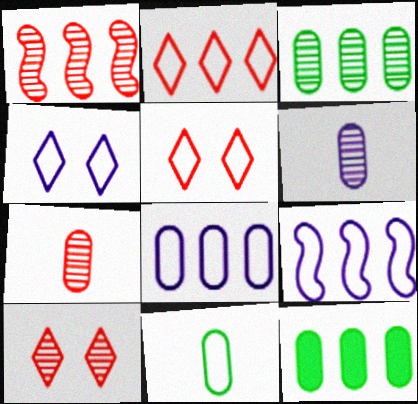[[1, 7, 10], 
[5, 9, 11]]